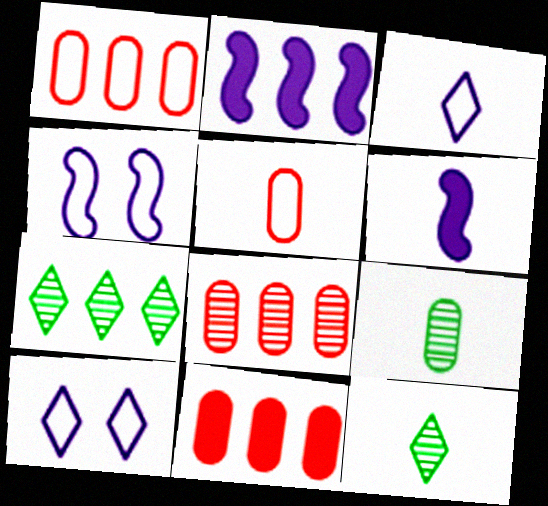[[1, 2, 7], 
[1, 8, 11], 
[4, 11, 12], 
[5, 6, 12]]